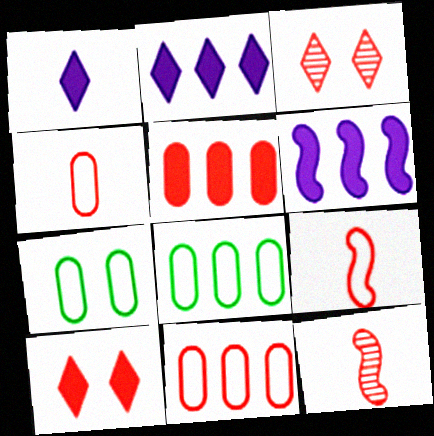[[2, 7, 12], 
[3, 5, 9], 
[10, 11, 12]]